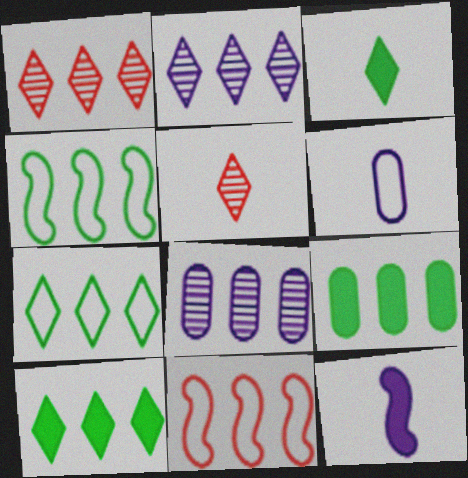[[2, 9, 11], 
[8, 10, 11]]